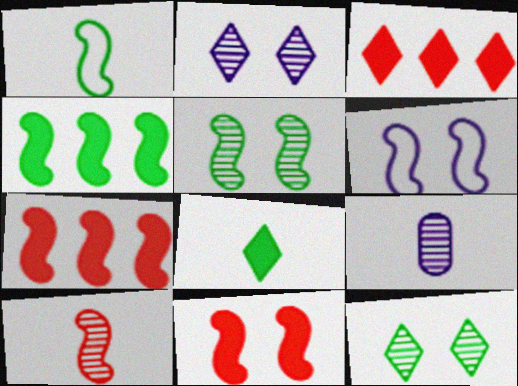[[1, 4, 5], 
[4, 6, 10], 
[5, 6, 11]]